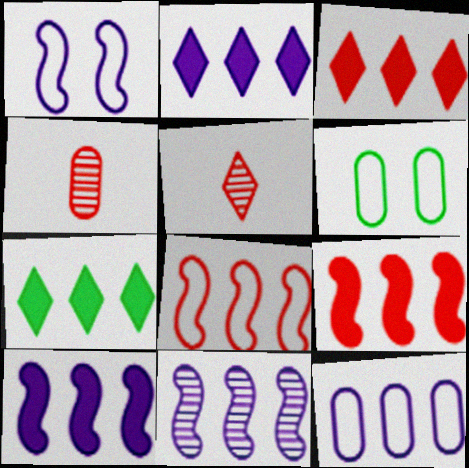[[1, 4, 7], 
[2, 3, 7], 
[2, 11, 12], 
[5, 6, 10]]